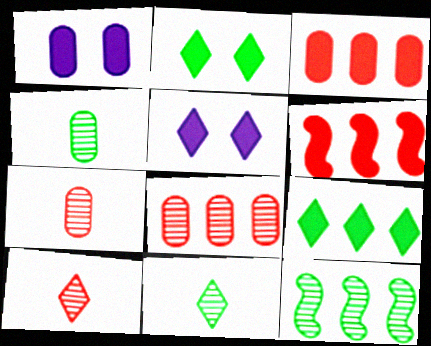[]